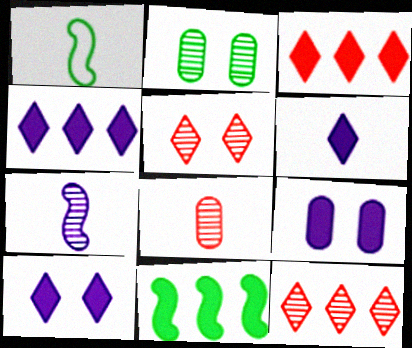[[1, 6, 8], 
[1, 9, 12], 
[2, 7, 12], 
[4, 6, 10]]